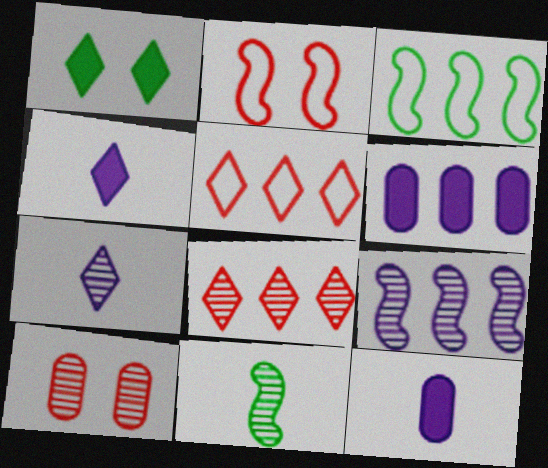[[1, 5, 7], 
[3, 4, 10], 
[3, 6, 8]]